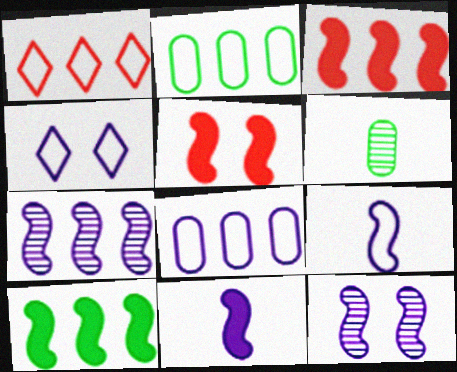[[3, 4, 6], 
[4, 8, 9], 
[5, 10, 11]]